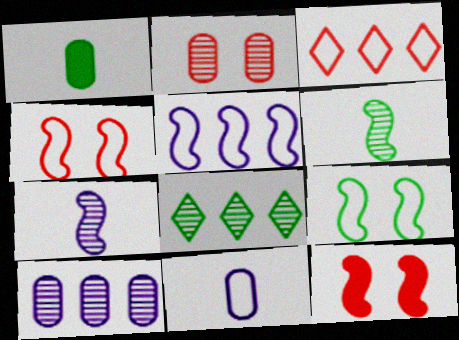[[1, 8, 9], 
[2, 7, 8], 
[3, 9, 11], 
[5, 6, 12], 
[8, 11, 12]]